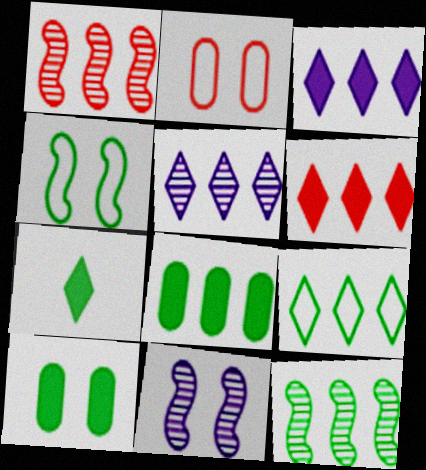[[5, 6, 9], 
[8, 9, 12]]